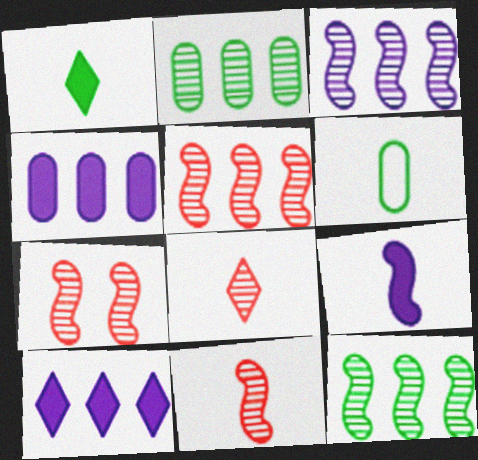[[3, 5, 12], 
[5, 7, 11], 
[6, 7, 10], 
[6, 8, 9]]